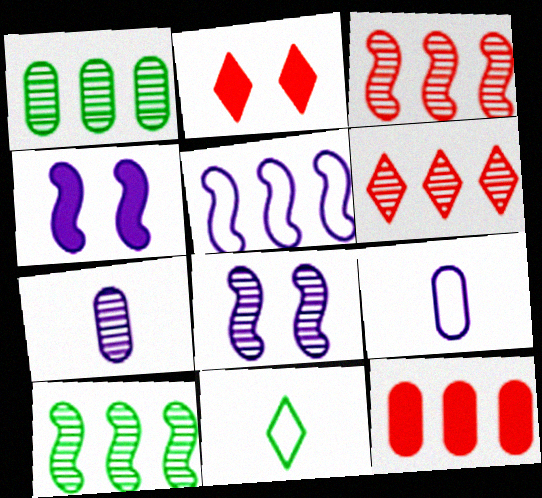[[2, 9, 10], 
[8, 11, 12]]